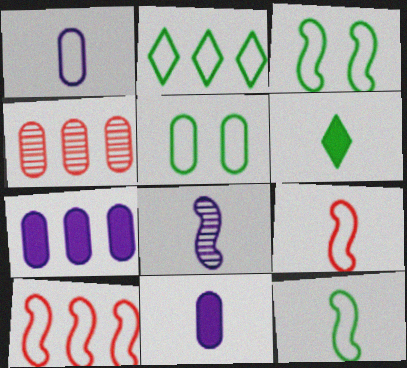[[2, 5, 12], 
[4, 5, 11]]